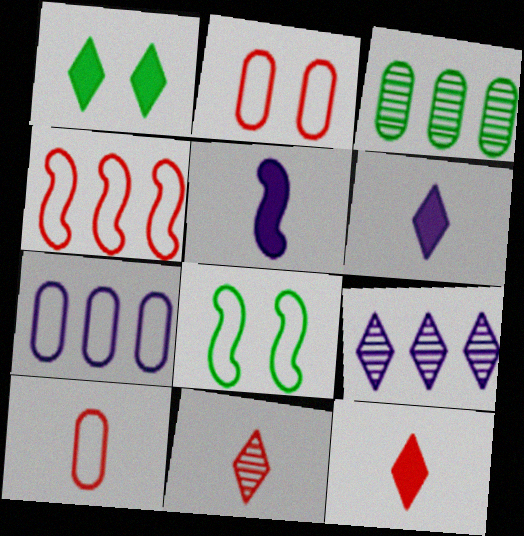[]